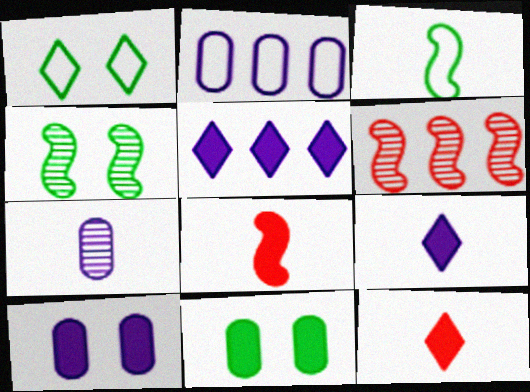[[1, 4, 11], 
[2, 4, 12], 
[2, 7, 10], 
[3, 7, 12], 
[5, 8, 11]]